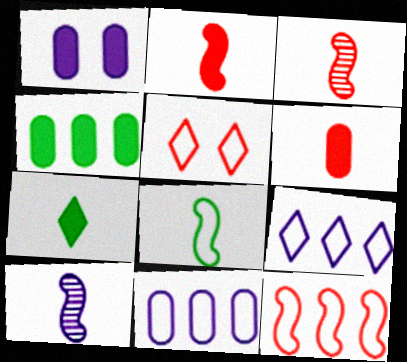[[1, 4, 6], 
[1, 9, 10], 
[2, 8, 10], 
[4, 5, 10], 
[5, 8, 11]]